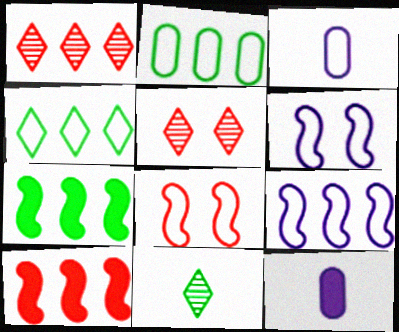[[3, 4, 8], 
[3, 5, 7]]